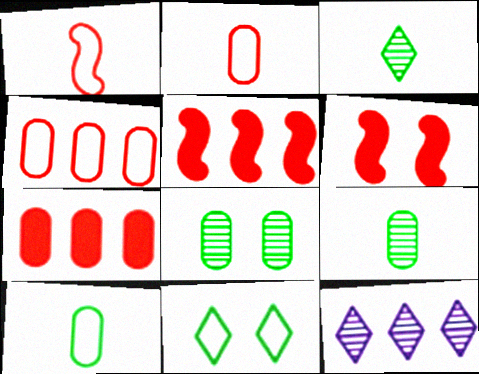[[6, 10, 12]]